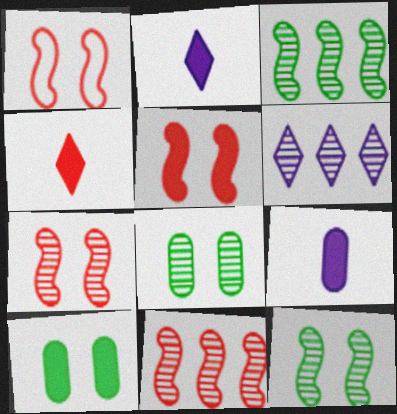[[1, 5, 7]]